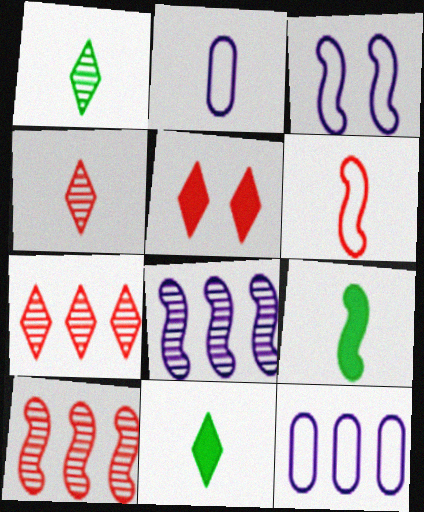[[2, 4, 9], 
[3, 9, 10]]